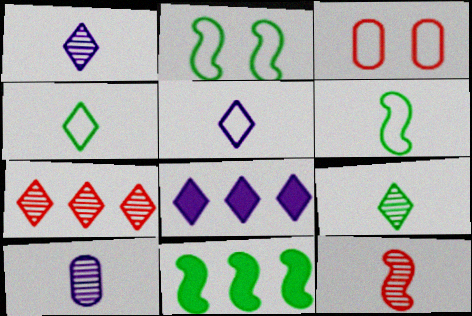[[1, 3, 11], 
[9, 10, 12]]